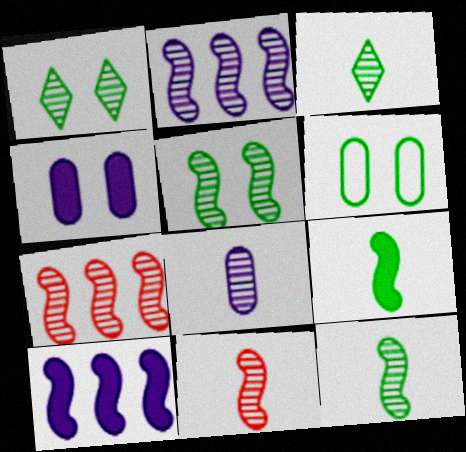[[1, 7, 8], 
[2, 5, 11], 
[3, 8, 11]]